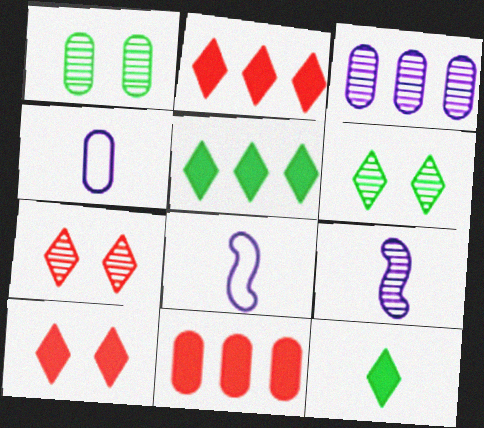[[1, 2, 8], 
[1, 4, 11], 
[6, 8, 11]]